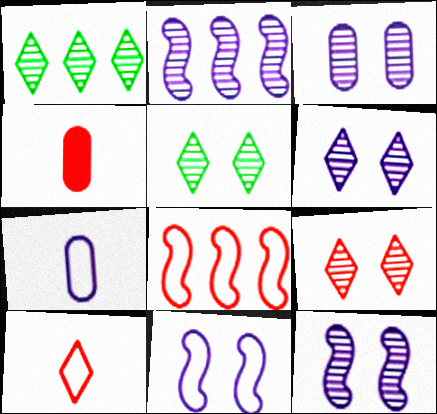[[1, 4, 11], 
[3, 6, 12], 
[4, 8, 9], 
[5, 6, 9]]